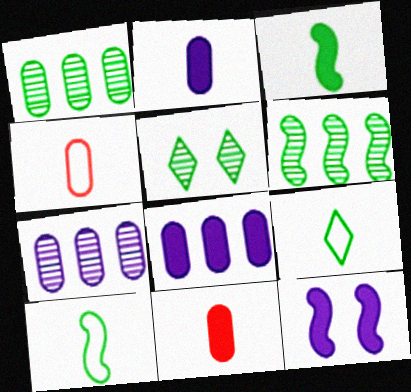[]